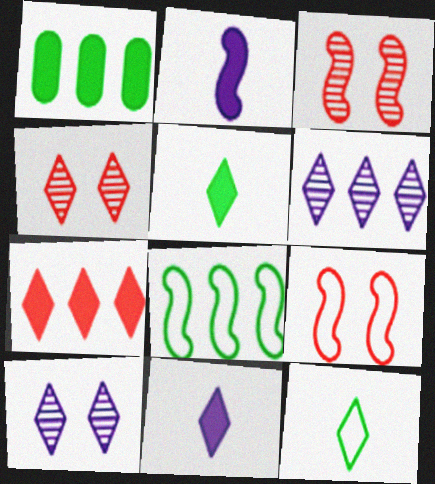[[2, 3, 8], 
[7, 10, 12]]